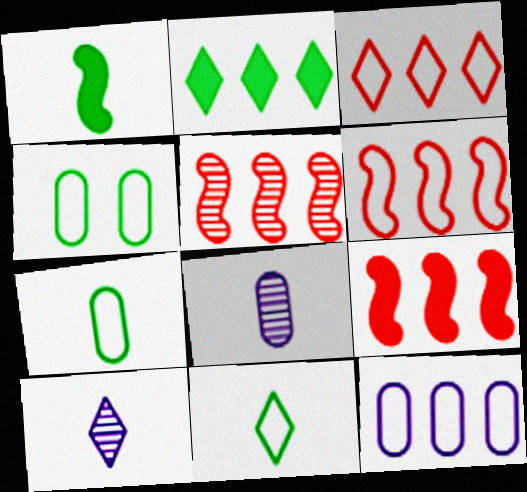[[2, 5, 12], 
[4, 9, 10], 
[5, 6, 9]]